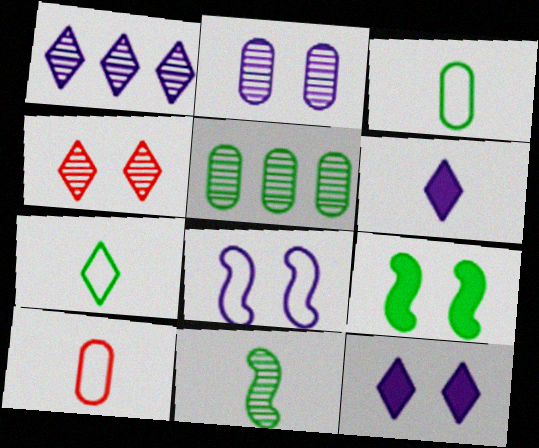[[1, 9, 10], 
[2, 8, 12], 
[5, 7, 9], 
[6, 10, 11]]